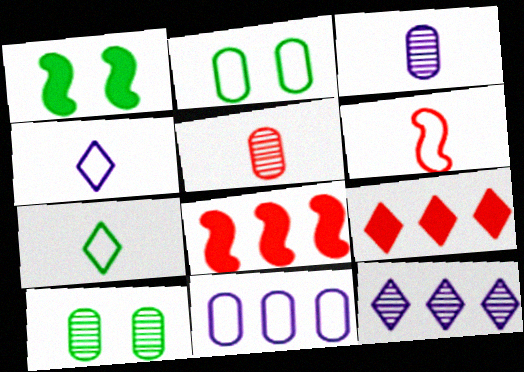[[4, 8, 10]]